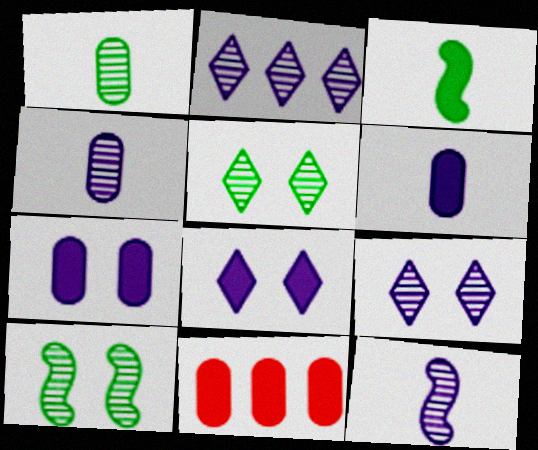[[3, 8, 11]]